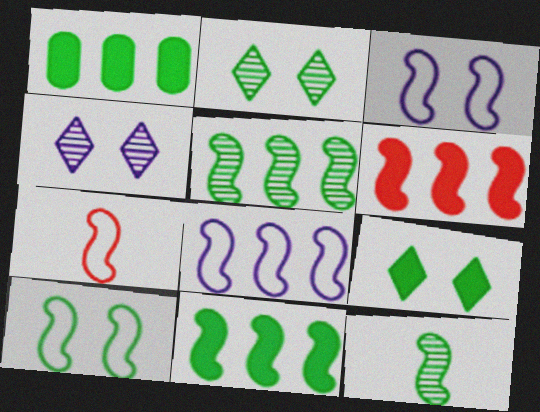[[1, 4, 7], 
[3, 6, 12], 
[5, 6, 8], 
[7, 8, 10], 
[10, 11, 12]]